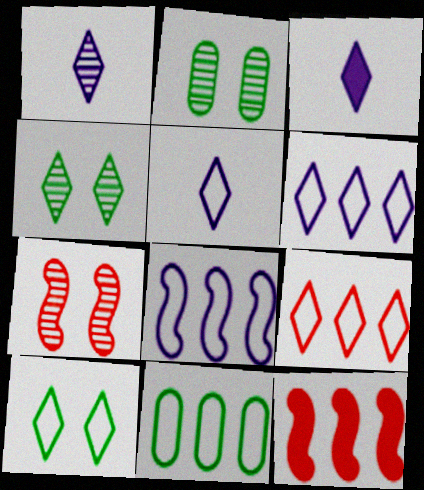[[1, 3, 5], 
[2, 5, 12], 
[3, 4, 9], 
[3, 7, 11], 
[5, 9, 10], 
[8, 9, 11]]